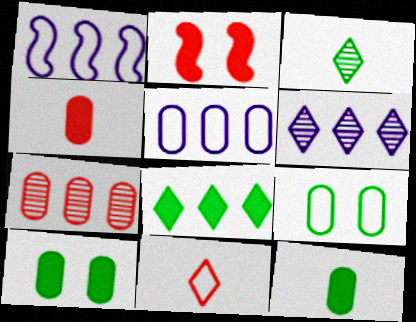[[1, 7, 8], 
[1, 9, 11], 
[2, 3, 5], 
[2, 7, 11]]